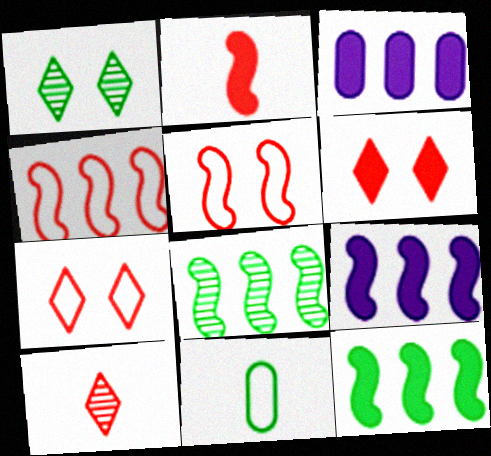[[1, 11, 12], 
[4, 8, 9]]